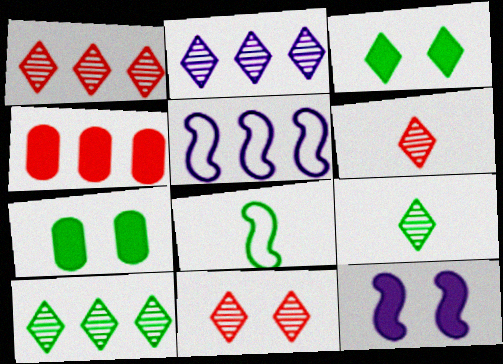[[1, 2, 10], 
[1, 6, 11], 
[2, 9, 11], 
[4, 5, 10], 
[5, 6, 7], 
[7, 8, 10]]